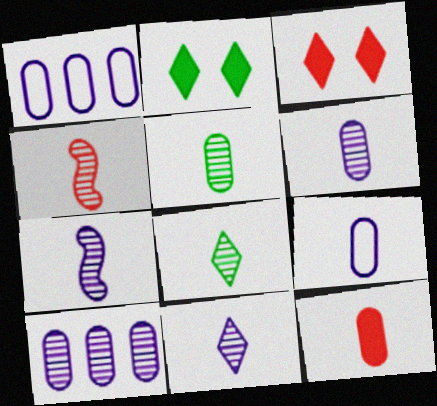[[1, 2, 4], 
[4, 5, 11], 
[4, 6, 8], 
[5, 9, 12], 
[6, 7, 11]]